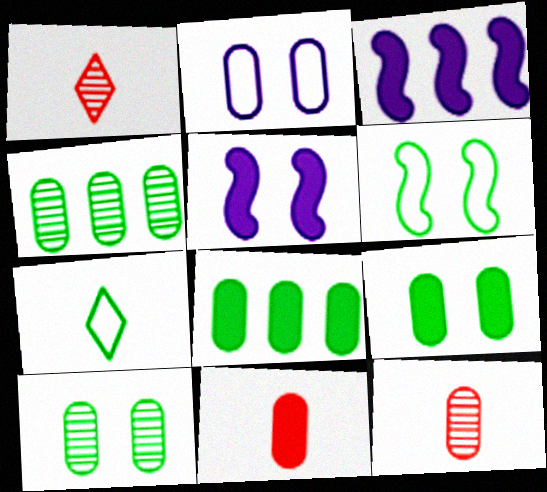[[2, 4, 11], 
[2, 8, 12]]